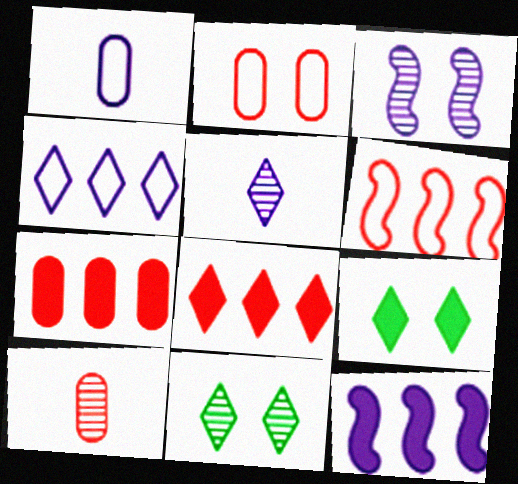[[2, 3, 9], 
[2, 7, 10]]